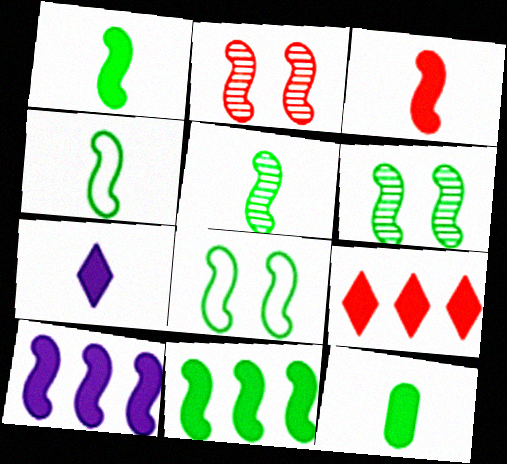[[1, 4, 5], 
[2, 4, 10], 
[3, 7, 12], 
[4, 6, 11], 
[5, 8, 11]]